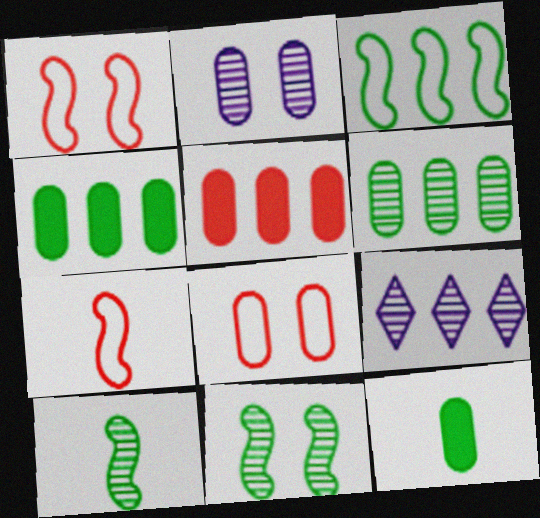[[1, 9, 12], 
[3, 5, 9]]